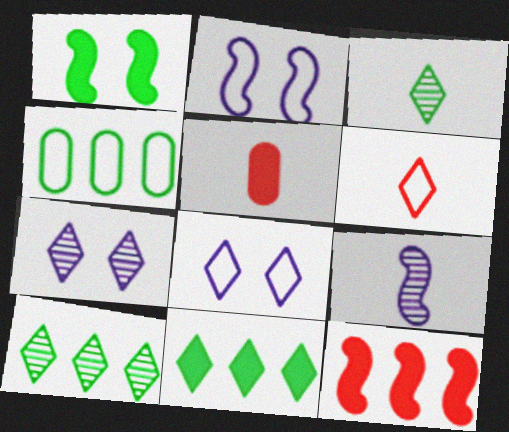[[1, 3, 4], 
[2, 4, 6], 
[2, 5, 10], 
[6, 7, 11]]